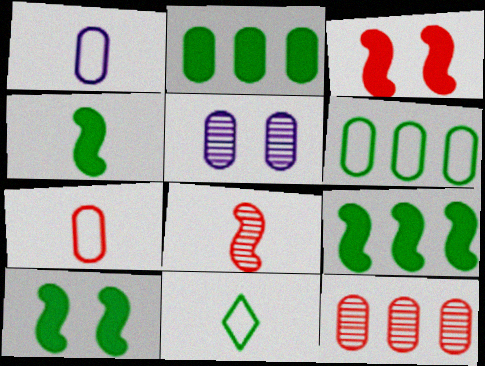[[2, 5, 7], 
[4, 9, 10]]